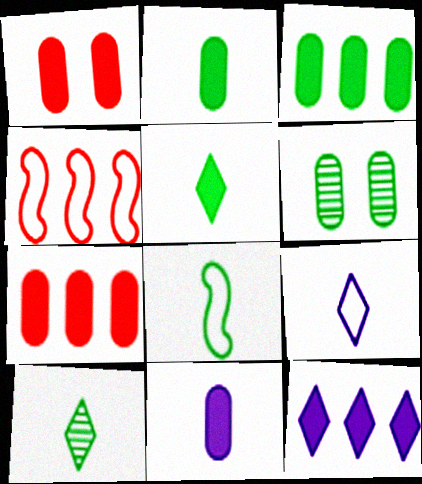[[1, 3, 11], 
[2, 8, 10]]